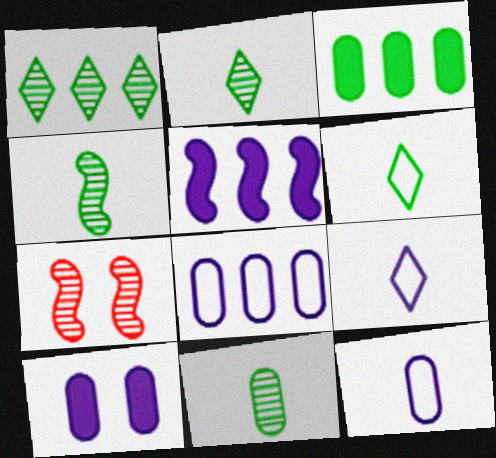[[2, 4, 11], 
[3, 7, 9]]